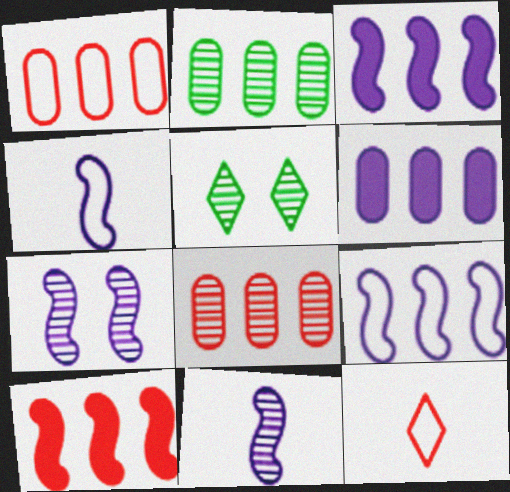[[1, 2, 6], 
[3, 4, 7], 
[5, 8, 11]]